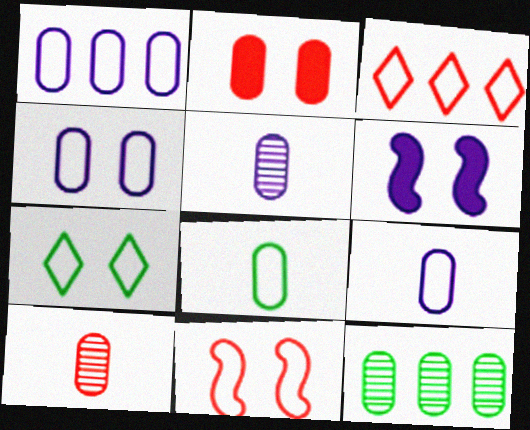[[1, 4, 9], 
[2, 9, 12], 
[4, 7, 11]]